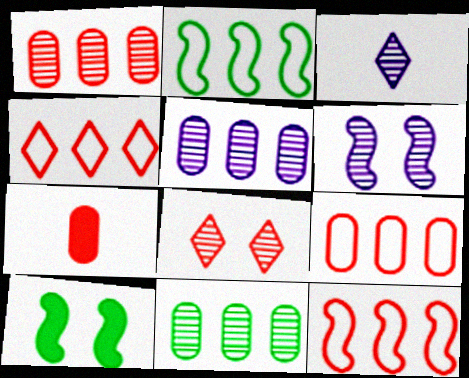[[1, 5, 11], 
[3, 5, 6], 
[3, 9, 10], 
[4, 9, 12], 
[7, 8, 12]]